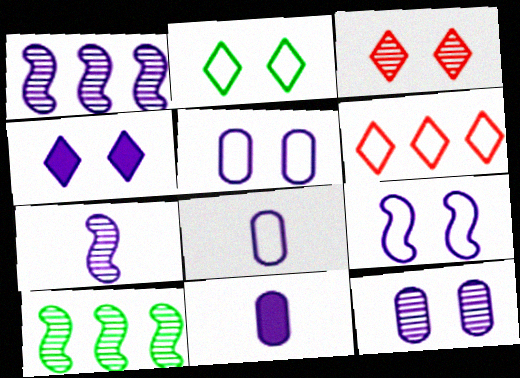[[1, 4, 8], 
[2, 3, 4], 
[4, 9, 12]]